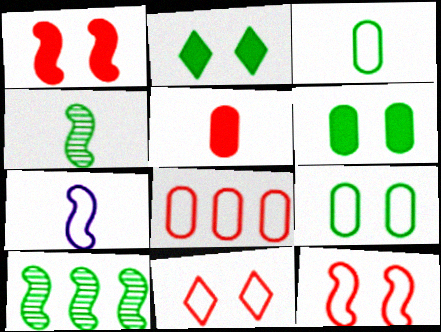[[1, 7, 10], 
[2, 3, 10]]